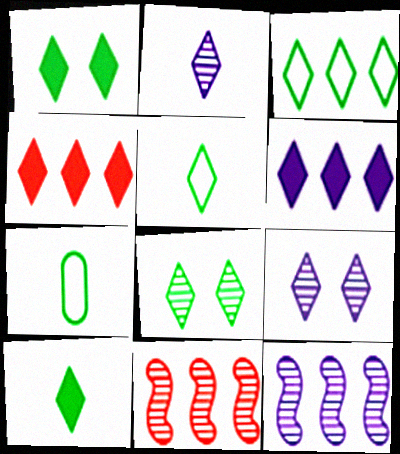[[3, 8, 10], 
[4, 5, 9]]